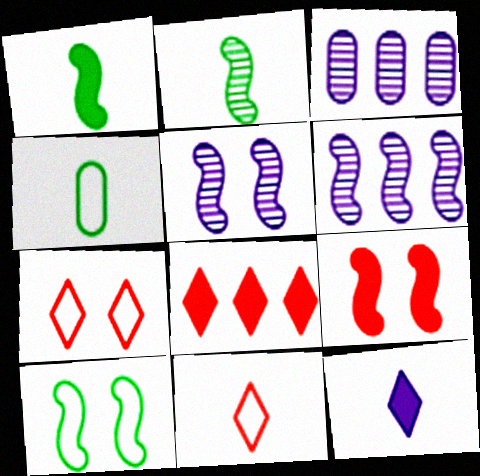[[1, 3, 7], 
[4, 5, 8], 
[5, 9, 10]]